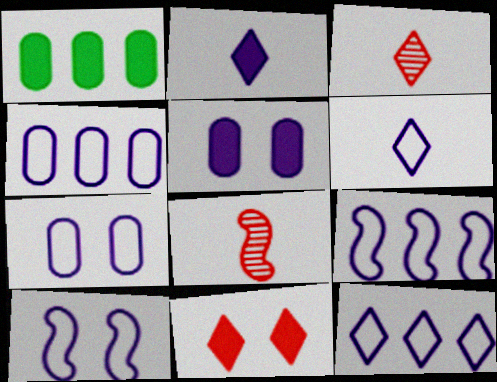[[1, 3, 10], 
[4, 6, 10], 
[4, 9, 12], 
[6, 7, 9]]